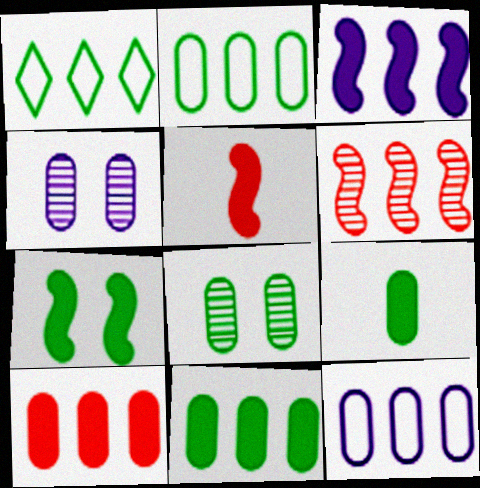[[1, 4, 5], 
[2, 8, 9], 
[3, 5, 7]]